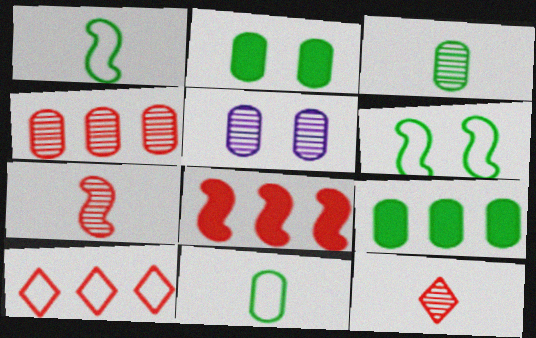[[3, 4, 5], 
[4, 8, 10]]